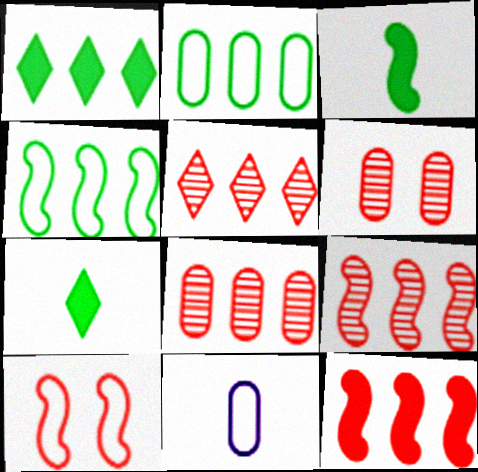[[5, 8, 9]]